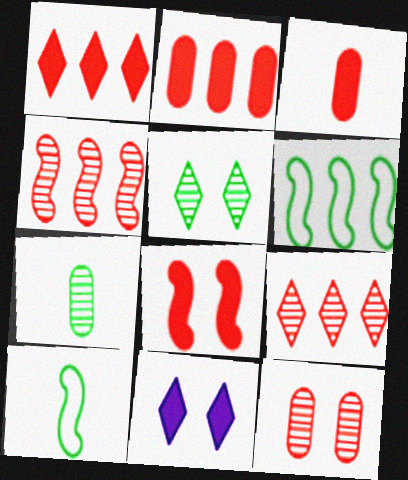[[1, 3, 8]]